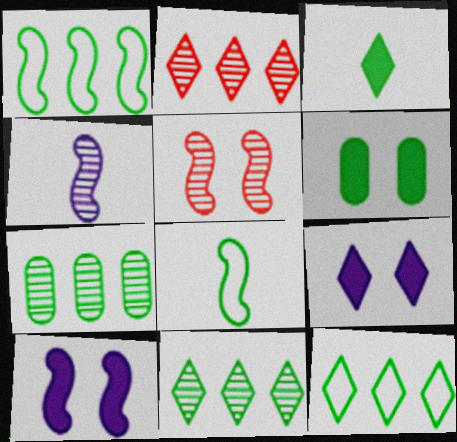[[6, 8, 11]]